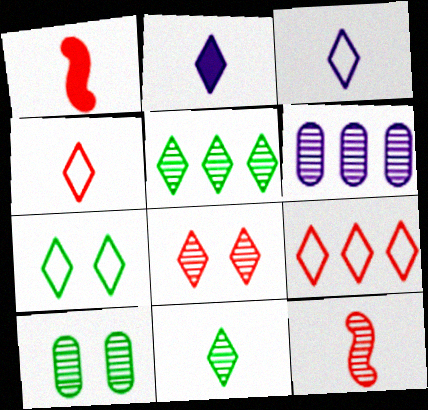[[1, 6, 7], 
[2, 4, 11], 
[3, 7, 9]]